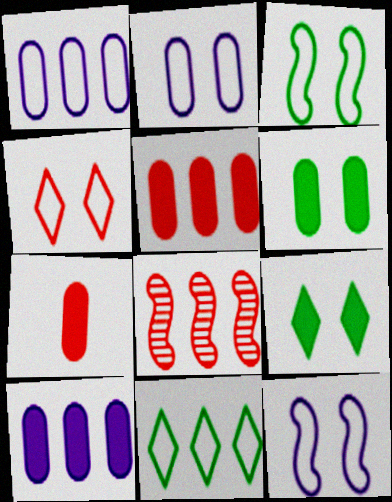[[2, 3, 4], 
[4, 7, 8], 
[6, 7, 10], 
[8, 10, 11]]